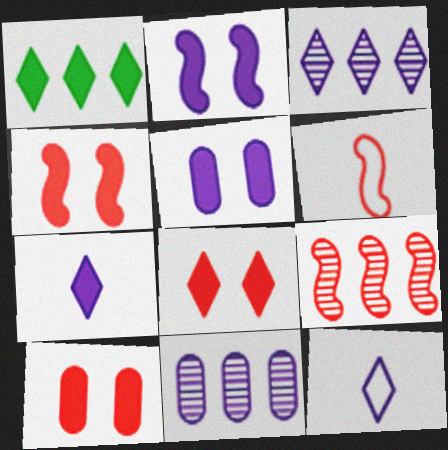[[1, 7, 8], 
[2, 11, 12], 
[4, 6, 9], 
[4, 8, 10]]